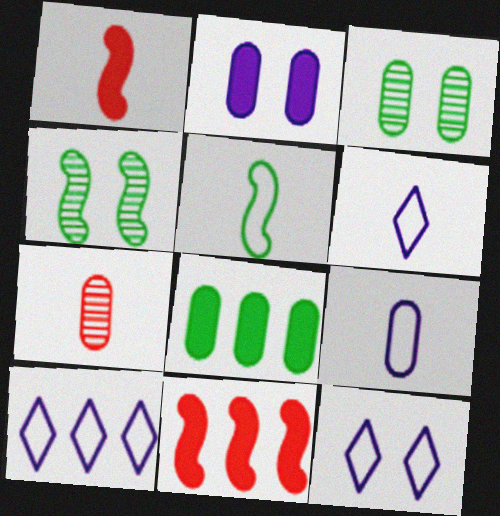[[1, 3, 10], 
[3, 6, 11], 
[6, 10, 12]]